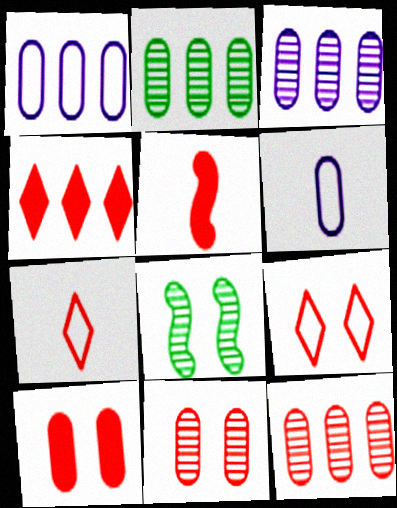[[2, 3, 12], 
[2, 6, 10], 
[4, 5, 10], 
[4, 6, 8], 
[5, 9, 12]]